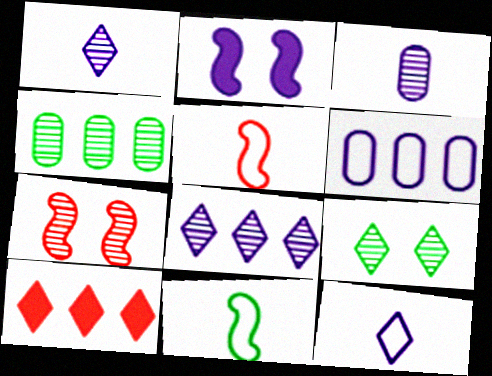[[1, 2, 6], 
[1, 4, 7], 
[9, 10, 12]]